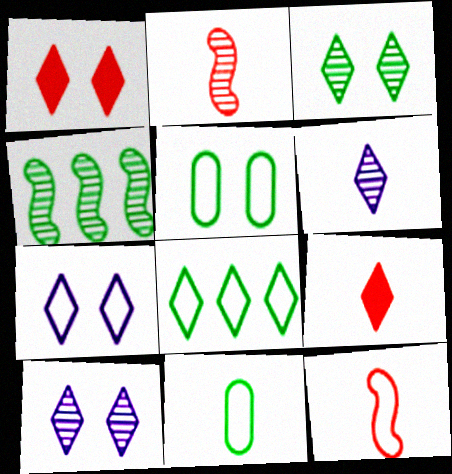[[1, 3, 7], 
[1, 6, 8], 
[8, 9, 10]]